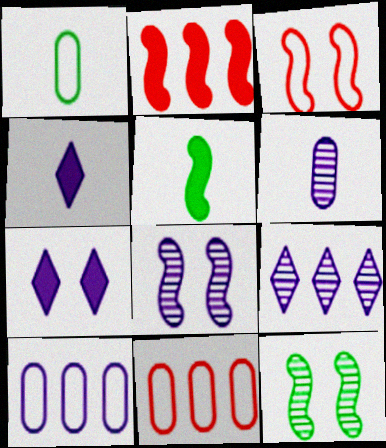[[4, 8, 10], 
[4, 11, 12], 
[6, 8, 9]]